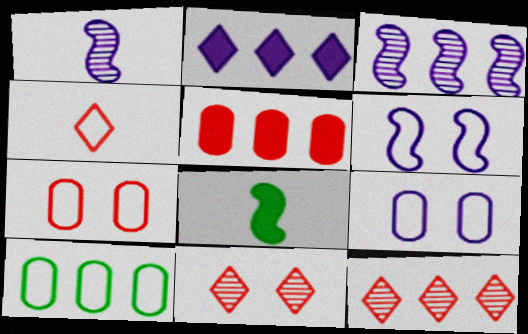[[1, 2, 9], 
[4, 6, 10], 
[8, 9, 12]]